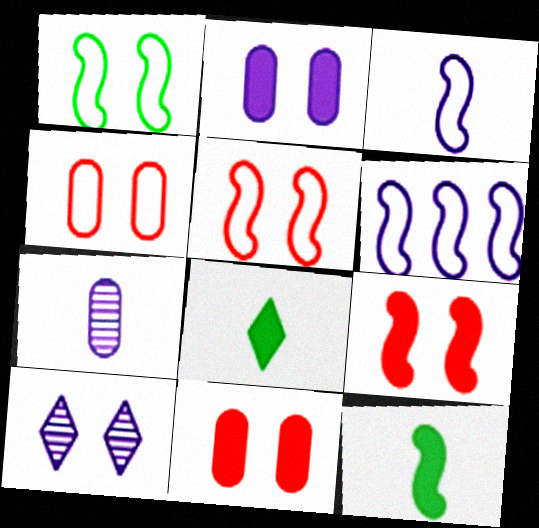[[1, 10, 11]]